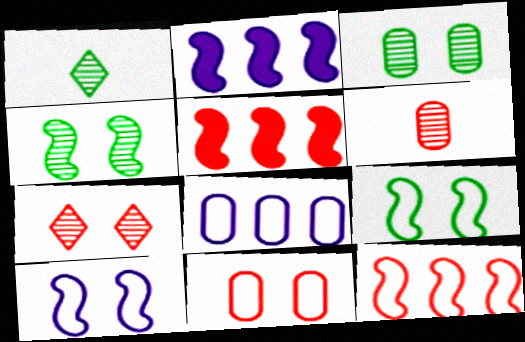[[1, 2, 11]]